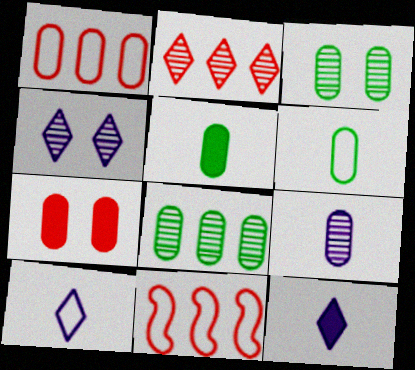[[3, 11, 12], 
[4, 5, 11]]